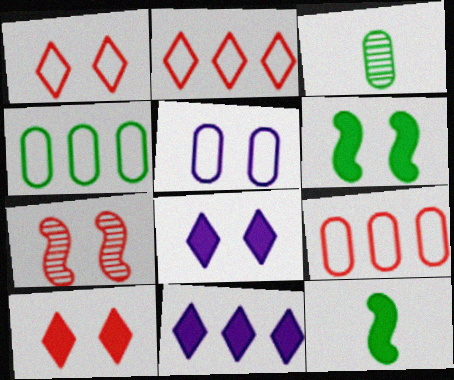[]